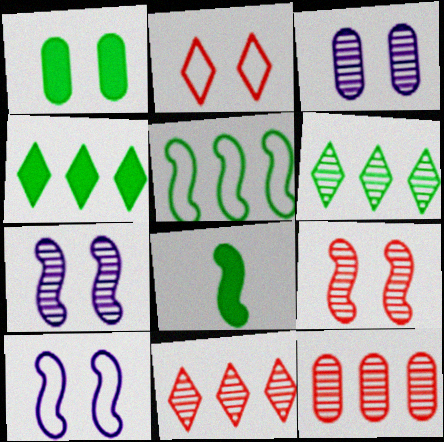[[1, 2, 7], 
[1, 4, 8]]